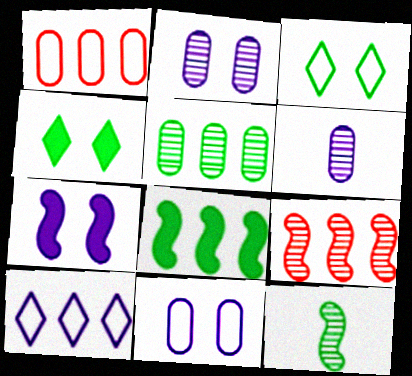[[6, 7, 10]]